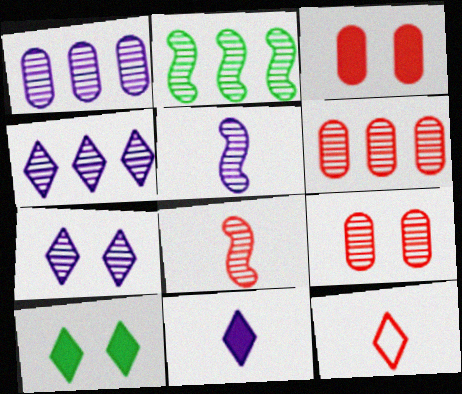[[1, 5, 7], 
[2, 4, 6], 
[4, 10, 12]]